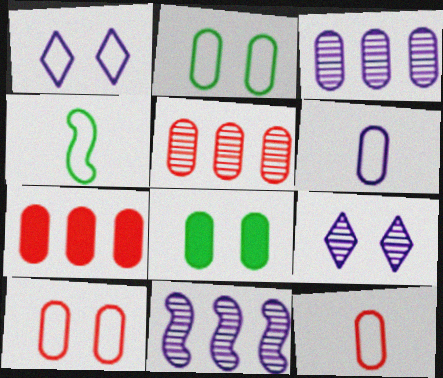[[3, 8, 12], 
[4, 7, 9], 
[5, 6, 8]]